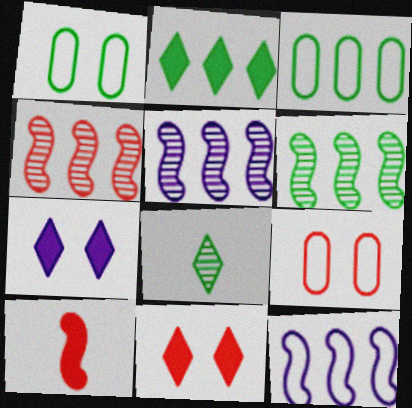[[2, 3, 6], 
[4, 5, 6]]